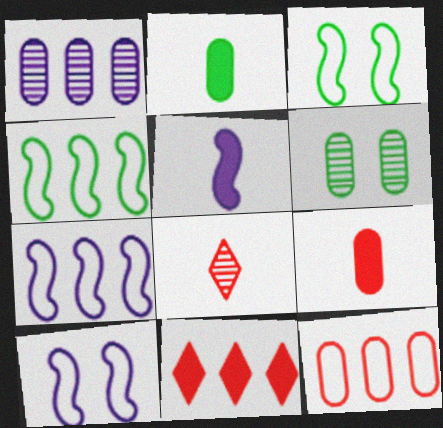[[1, 4, 11]]